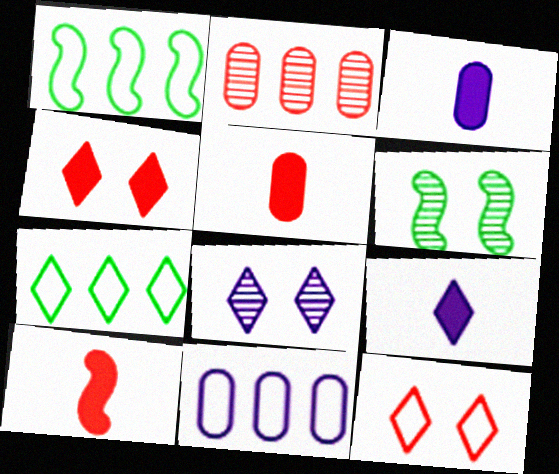[[1, 5, 8], 
[2, 10, 12]]